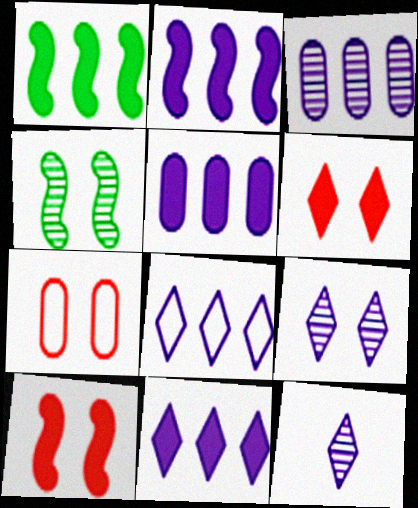[[1, 7, 12], 
[2, 3, 8], 
[2, 5, 11]]